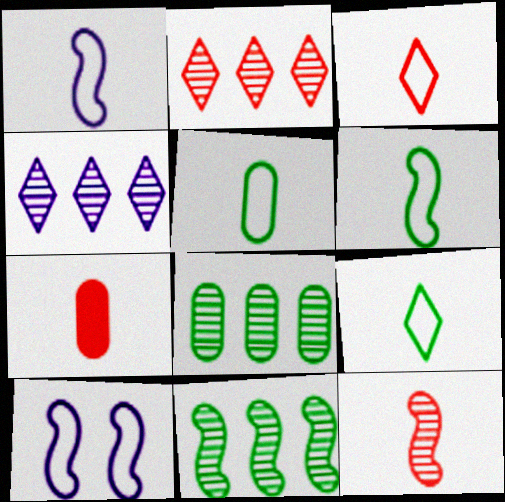[[1, 3, 5], 
[3, 7, 12], 
[5, 6, 9]]